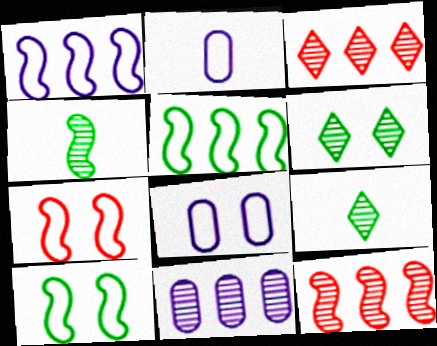[]